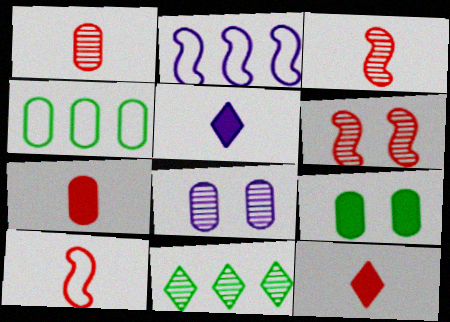[[1, 10, 12], 
[2, 5, 8], 
[3, 8, 11], 
[4, 5, 6], 
[4, 7, 8]]